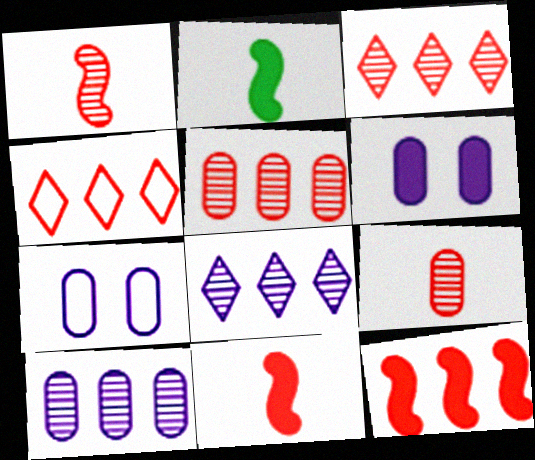[[2, 3, 7], 
[4, 5, 12]]